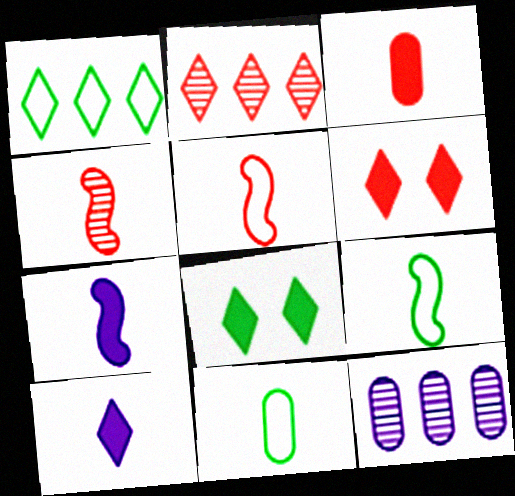[[4, 7, 9], 
[4, 10, 11], 
[5, 8, 12], 
[6, 9, 12]]